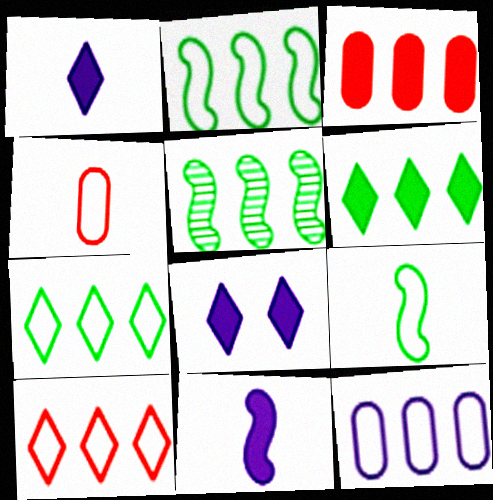[[2, 10, 12], 
[4, 5, 8]]